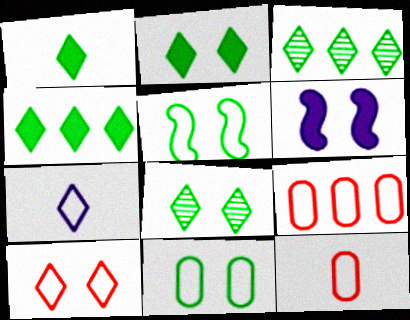[[1, 2, 4], 
[3, 6, 12], 
[5, 7, 9]]